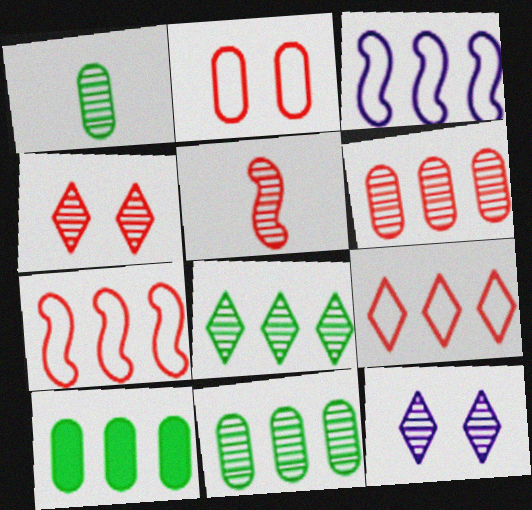[[4, 5, 6], 
[5, 11, 12]]